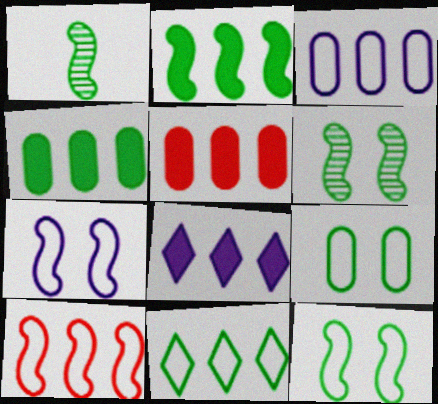[[1, 2, 12], 
[2, 5, 8], 
[3, 10, 11]]